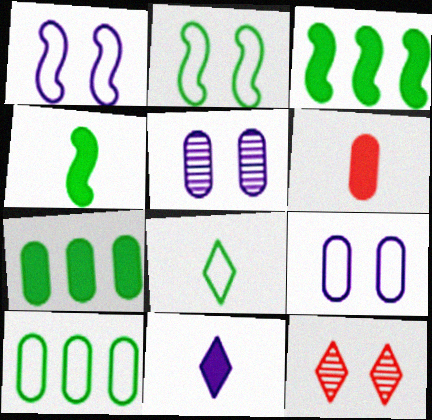[[2, 8, 10], 
[4, 6, 11], 
[5, 6, 10]]